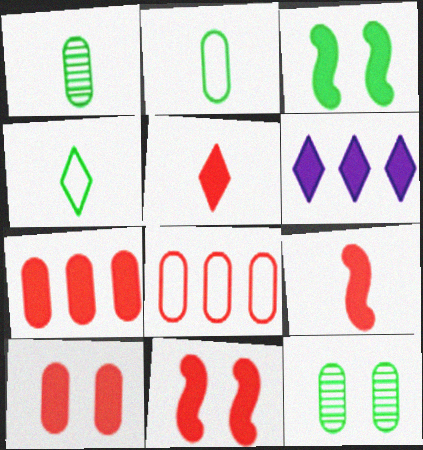[[5, 7, 11]]